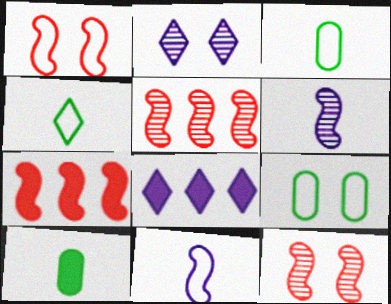[[2, 3, 7], 
[3, 8, 12]]